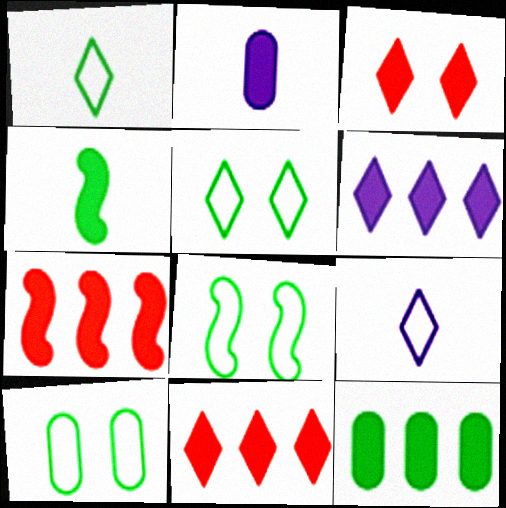[[5, 8, 10], 
[6, 7, 12]]